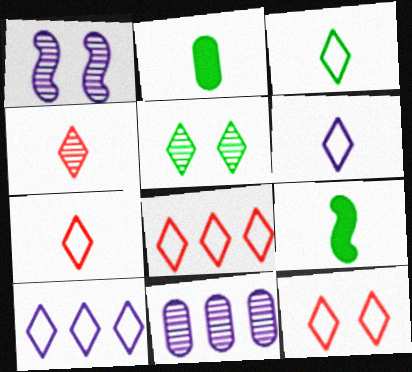[[1, 2, 8], 
[3, 6, 7], 
[3, 10, 12], 
[7, 8, 12], 
[9, 11, 12]]